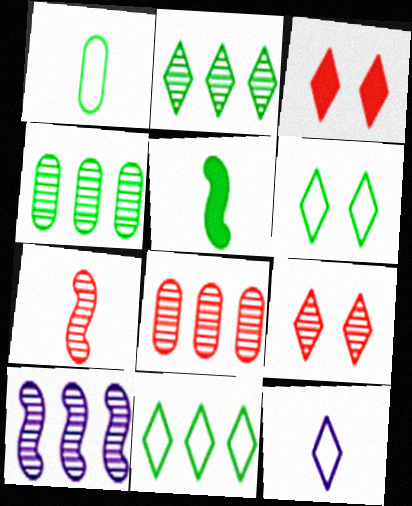[[1, 3, 10], 
[2, 3, 12], 
[2, 8, 10], 
[4, 5, 6], 
[7, 8, 9]]